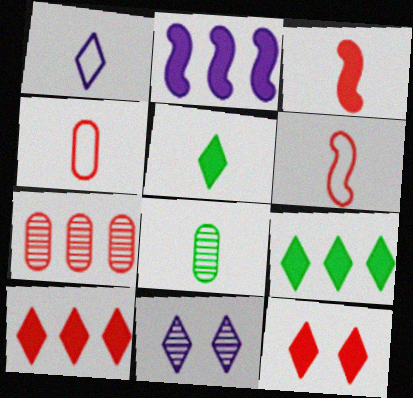[[1, 3, 8], 
[6, 7, 12]]